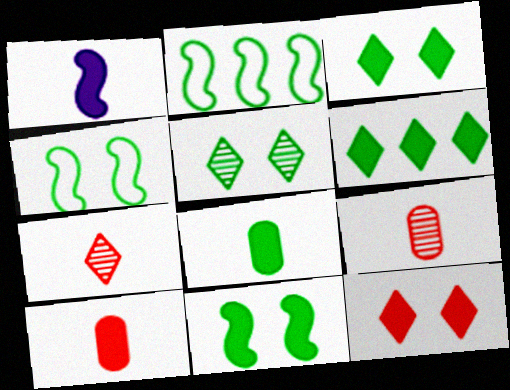[[2, 5, 8], 
[6, 8, 11]]